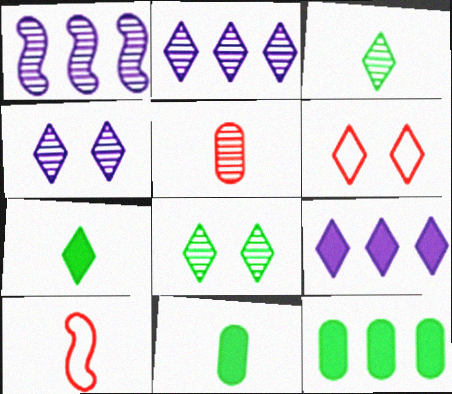[[1, 5, 8], 
[1, 6, 11], 
[2, 6, 7], 
[3, 6, 9], 
[4, 10, 12]]